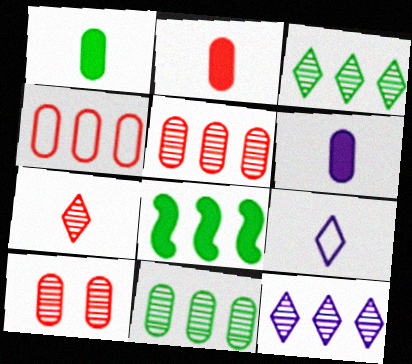[[1, 2, 6], 
[2, 4, 10], 
[4, 8, 12], 
[8, 9, 10]]